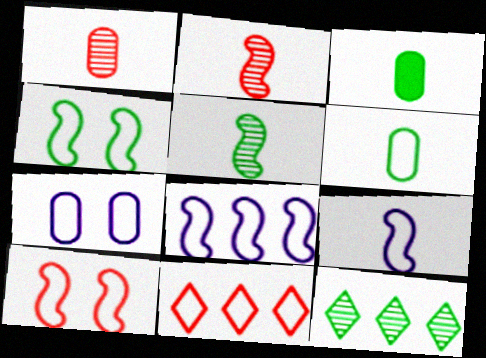[[3, 4, 12]]